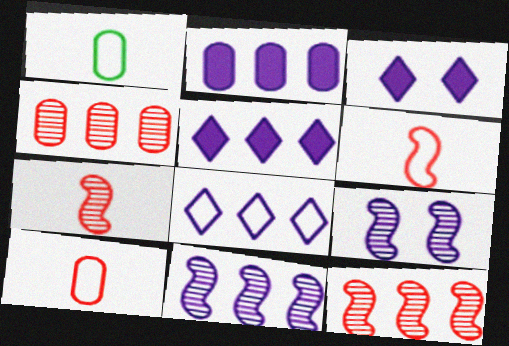[[1, 3, 12], 
[2, 8, 11]]